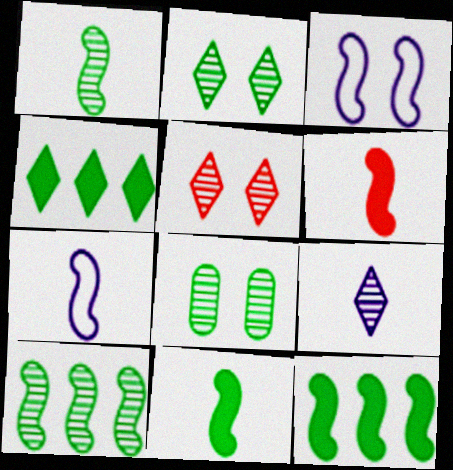[[1, 6, 7], 
[3, 6, 10]]